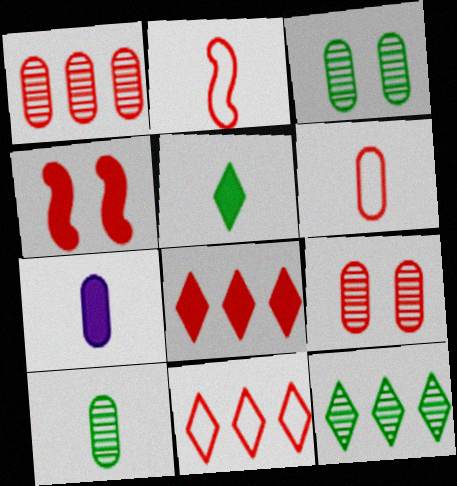[[2, 8, 9], 
[6, 7, 10]]